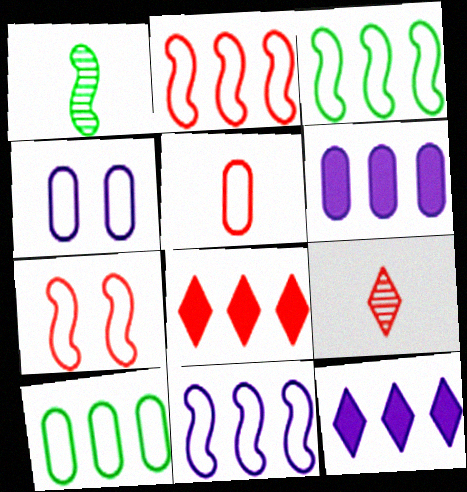[[1, 4, 8], 
[2, 3, 11], 
[4, 5, 10]]